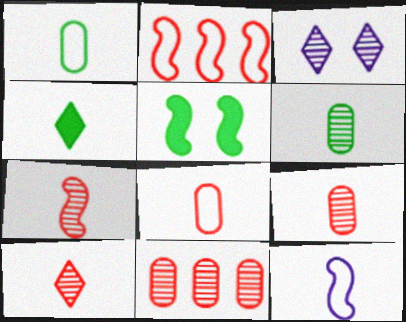[[4, 9, 12], 
[7, 9, 10]]